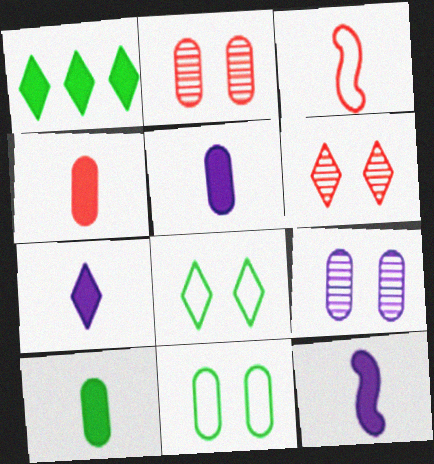[[1, 3, 9], 
[4, 5, 10], 
[5, 7, 12]]